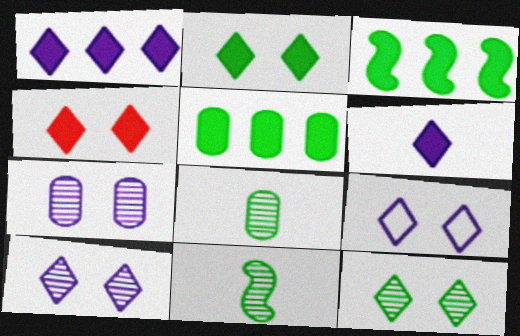[[4, 9, 12]]